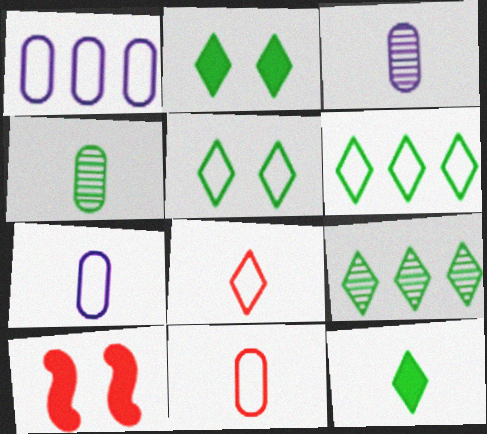[[3, 6, 10], 
[5, 9, 12], 
[7, 9, 10]]